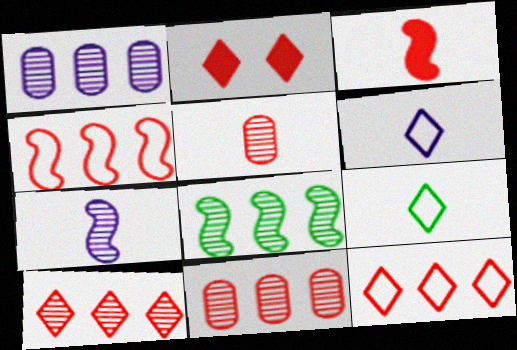[[1, 8, 10], 
[2, 4, 5]]